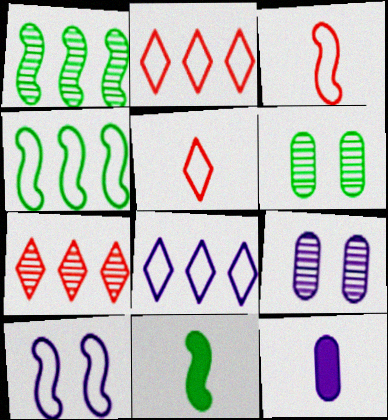[[2, 9, 11], 
[3, 4, 10]]